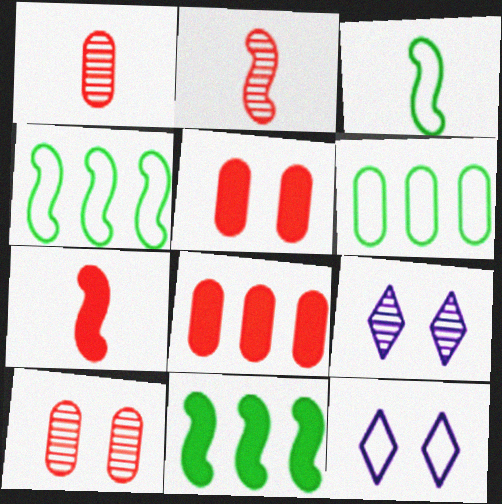[[1, 11, 12], 
[3, 8, 9], 
[6, 7, 9]]